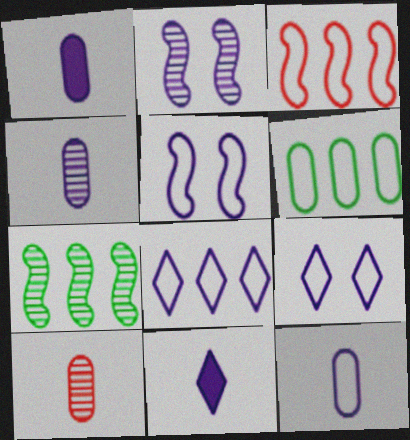[[1, 2, 8], 
[1, 4, 12], 
[3, 6, 8], 
[5, 8, 12]]